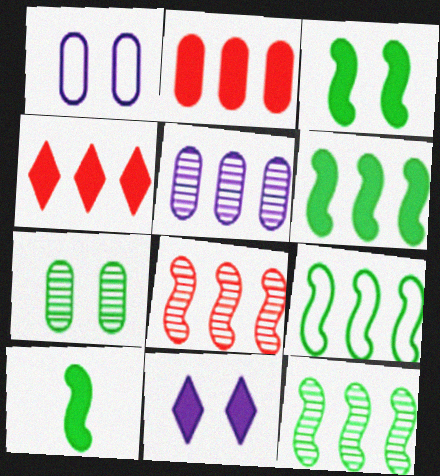[[2, 10, 11], 
[3, 6, 10], 
[4, 5, 9], 
[6, 9, 12]]